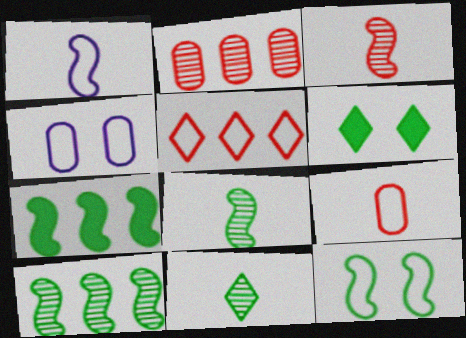[[1, 2, 6], 
[7, 8, 12]]